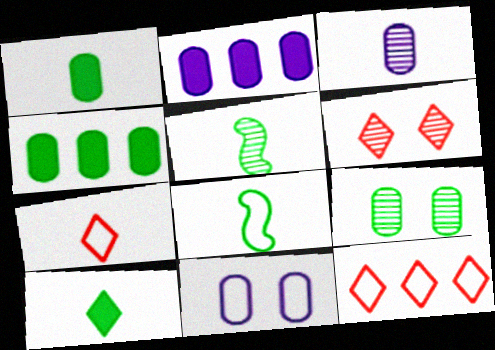[[2, 3, 11], 
[2, 6, 8], 
[8, 11, 12]]